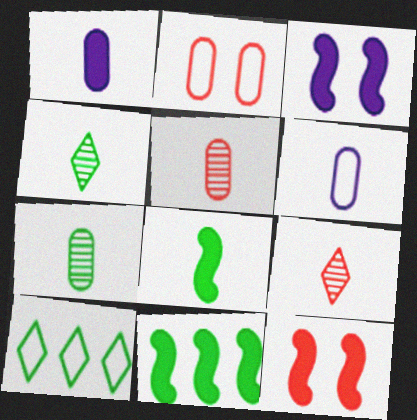[[3, 5, 10], 
[6, 8, 9]]